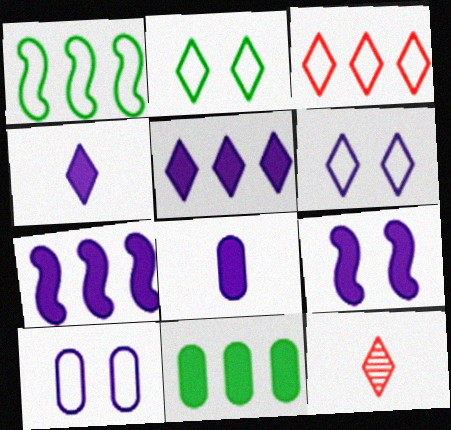[[2, 5, 12], 
[5, 8, 9]]